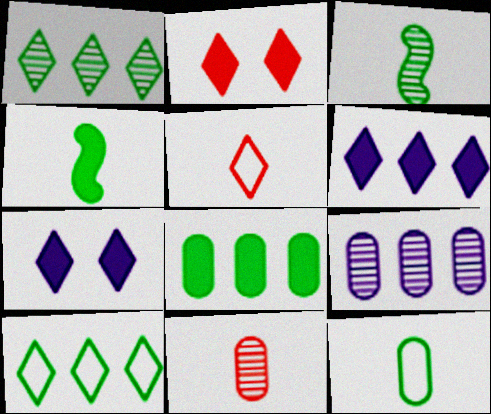[[1, 5, 7]]